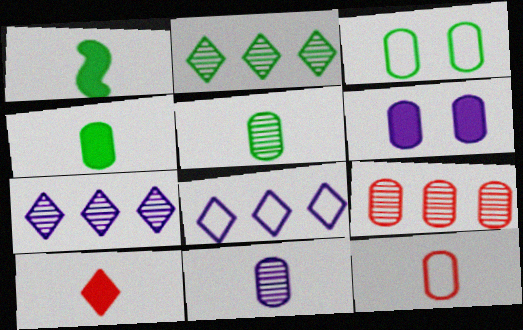[[1, 2, 3], 
[4, 11, 12]]